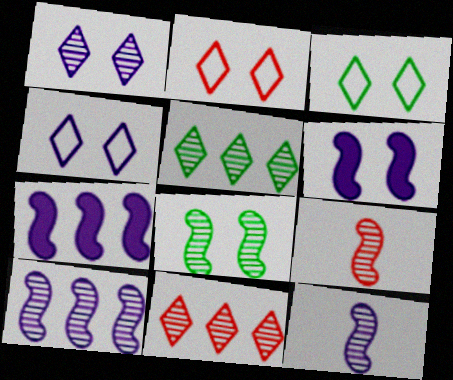[[2, 3, 4], 
[8, 9, 10]]